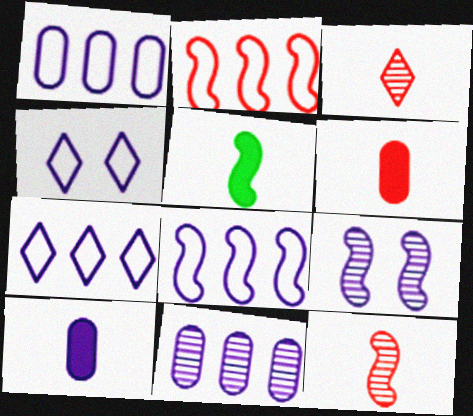[[1, 7, 8], 
[2, 5, 9], 
[7, 9, 10]]